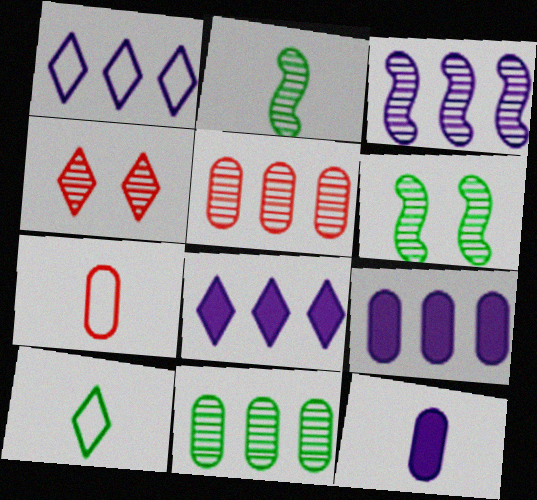[[1, 3, 9], 
[4, 8, 10], 
[6, 7, 8]]